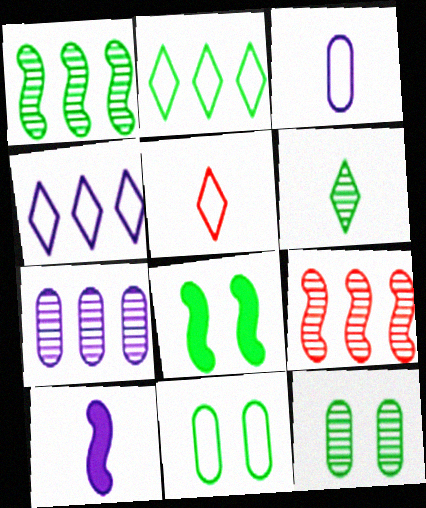[[1, 6, 12], 
[5, 7, 8]]